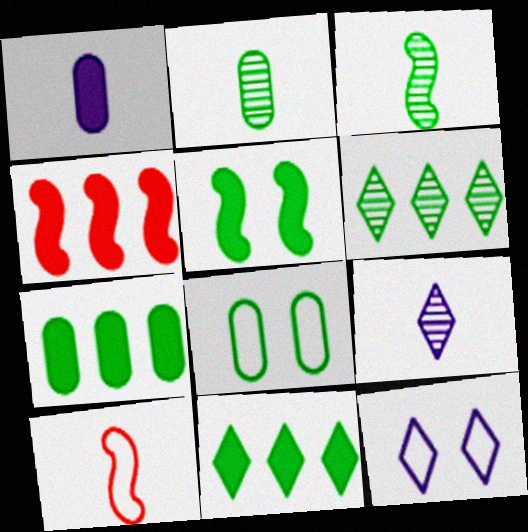[[2, 4, 12], 
[2, 7, 8], 
[3, 8, 11], 
[4, 8, 9]]